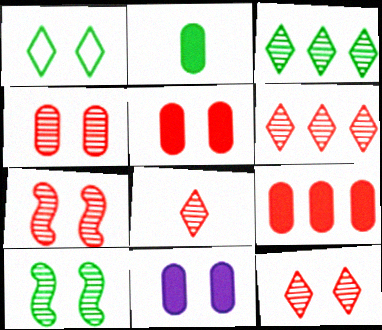[[1, 7, 11], 
[2, 9, 11], 
[4, 7, 12], 
[6, 8, 12]]